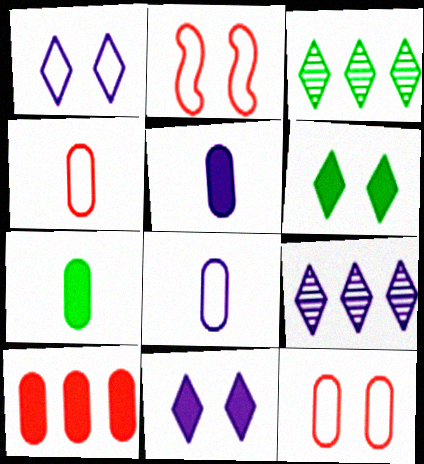[[2, 3, 5], 
[2, 7, 9]]